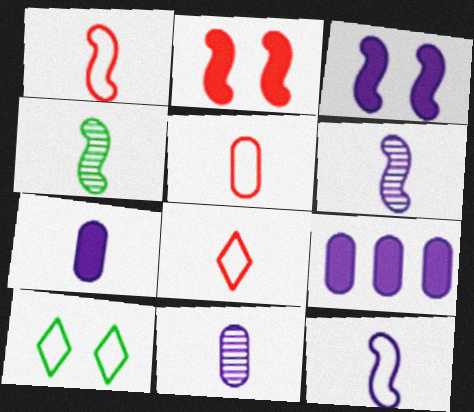[[1, 5, 8], 
[4, 7, 8]]